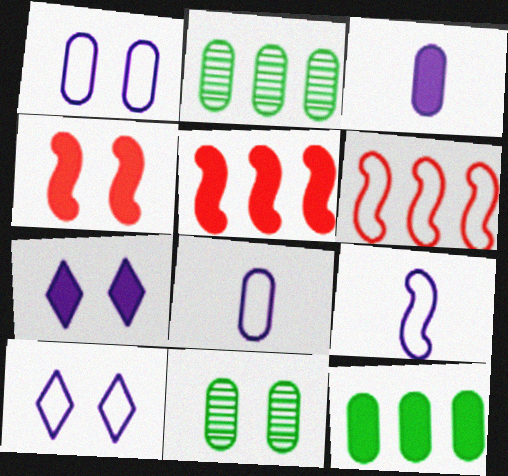[[4, 10, 11]]